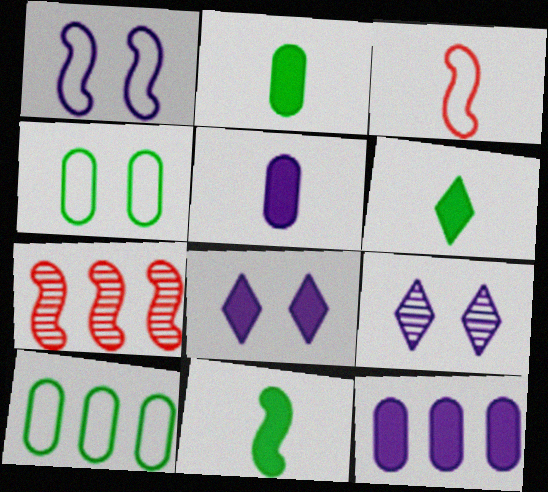[[1, 7, 11], 
[2, 6, 11]]